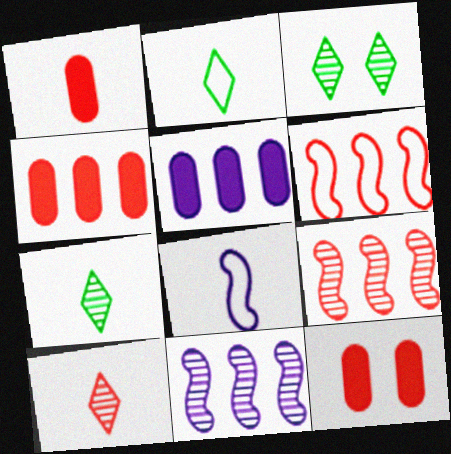[[1, 4, 12], 
[1, 7, 8], 
[2, 11, 12], 
[3, 4, 8], 
[6, 10, 12]]